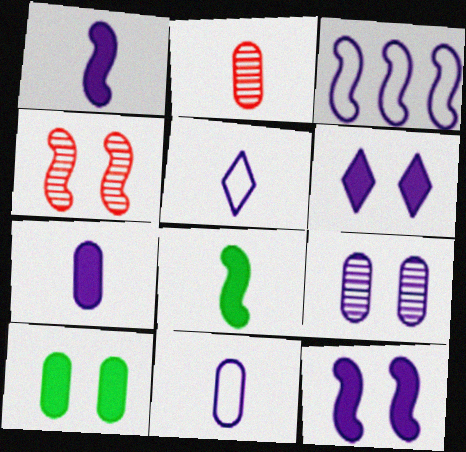[[2, 5, 8], 
[3, 4, 8]]